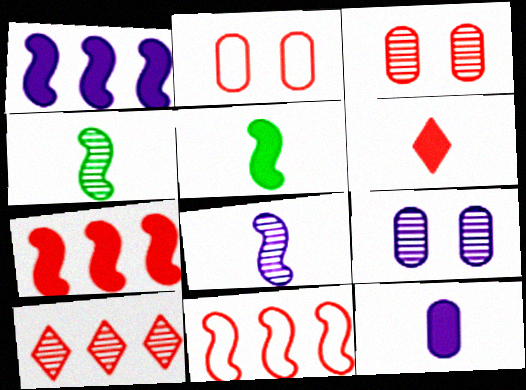[[3, 6, 11], 
[4, 9, 10], 
[5, 6, 12]]